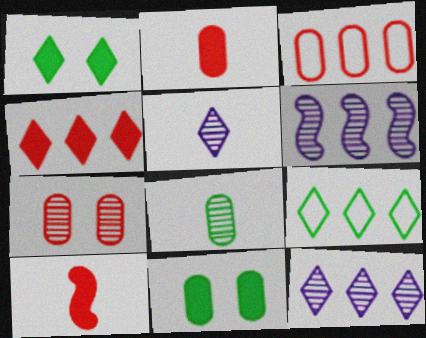[[2, 3, 7], 
[4, 9, 12]]